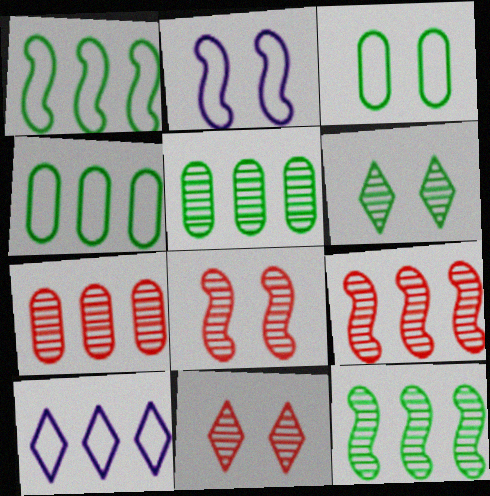[]